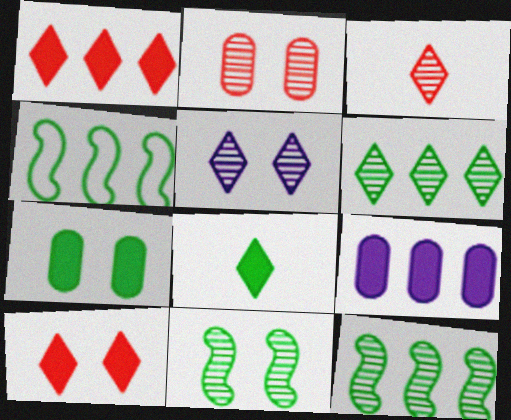[[2, 5, 11], 
[3, 5, 6]]